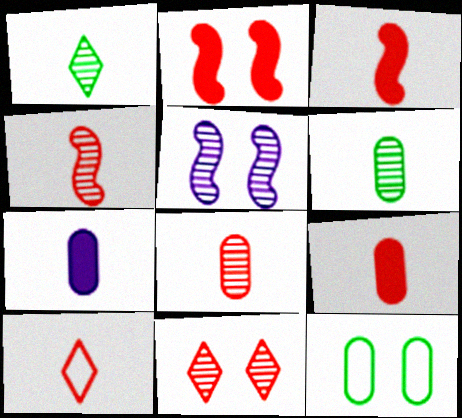[[3, 8, 10], 
[4, 9, 10]]